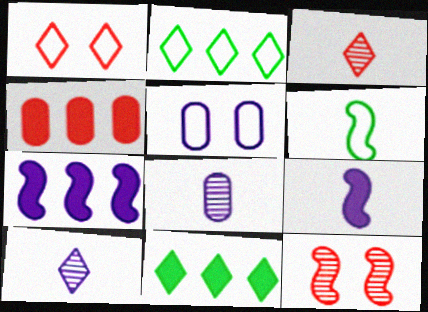[[1, 10, 11], 
[4, 7, 11], 
[5, 7, 10], 
[6, 7, 12]]